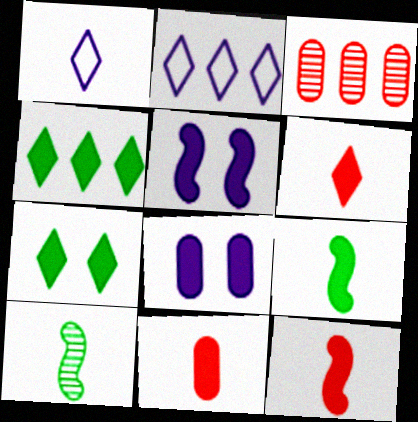[[1, 10, 11], 
[4, 5, 11], 
[4, 8, 12], 
[6, 11, 12]]